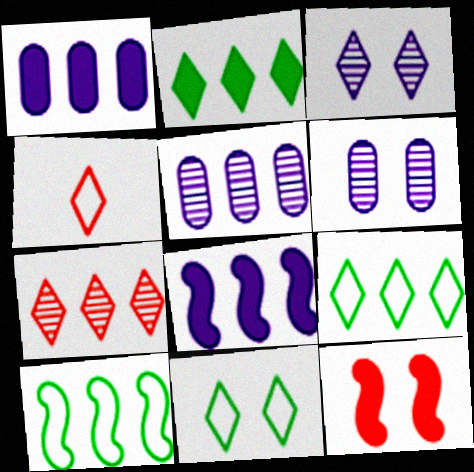[[1, 7, 10], 
[2, 3, 4], 
[6, 11, 12]]